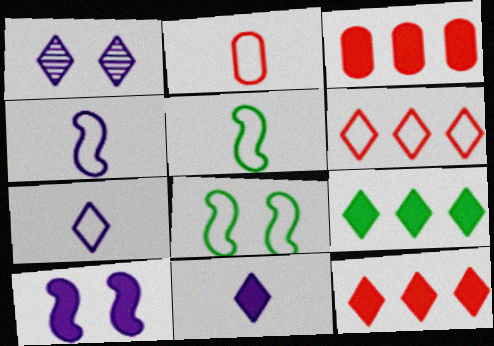[[1, 3, 5], 
[2, 5, 7]]